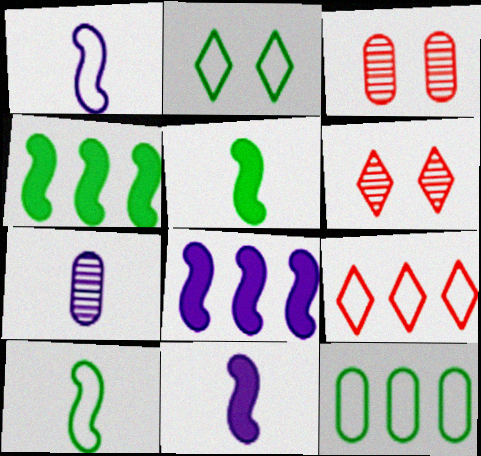[[2, 10, 12], 
[6, 11, 12]]